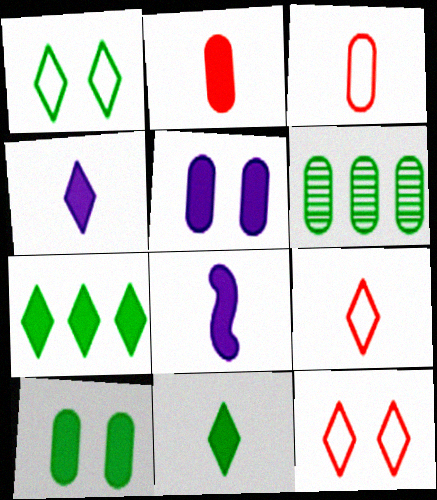[[2, 8, 11], 
[3, 5, 6], 
[6, 8, 12]]